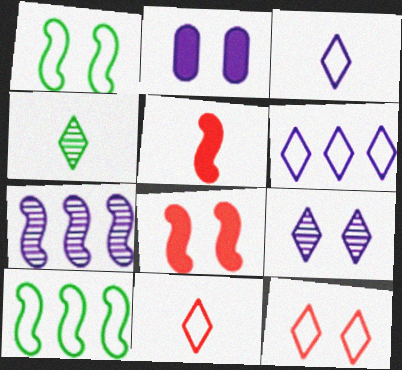[[1, 5, 7], 
[2, 3, 7]]